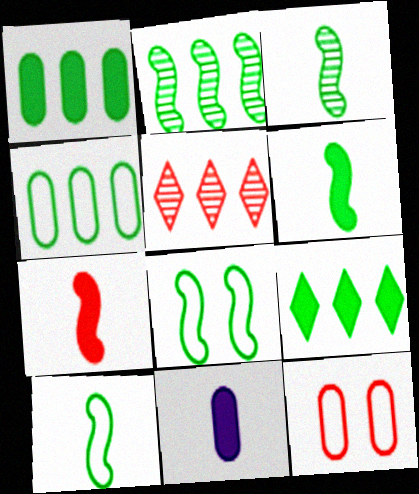[[2, 4, 9], 
[2, 6, 8], 
[3, 6, 10], 
[5, 7, 12], 
[5, 8, 11]]